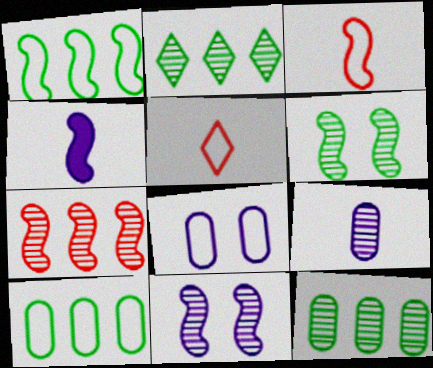[[1, 5, 8]]